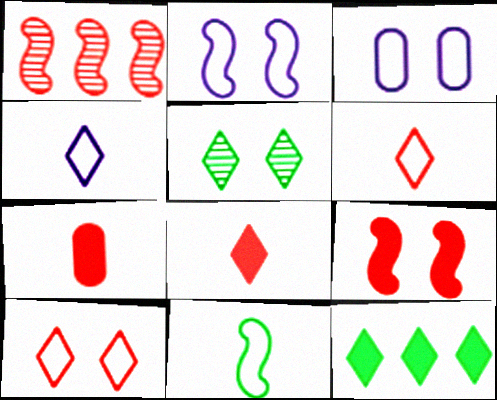[[1, 7, 10], 
[3, 5, 9]]